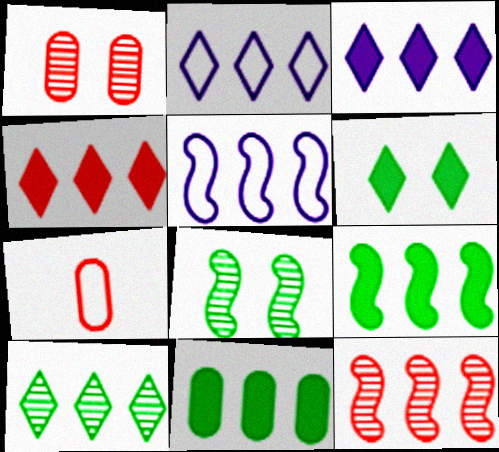[[2, 4, 10], 
[2, 11, 12], 
[3, 7, 8], 
[5, 9, 12]]